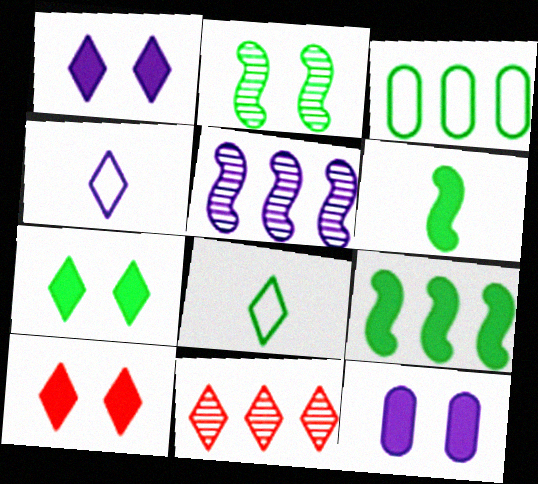[[1, 7, 10], 
[1, 8, 11], 
[4, 5, 12], 
[4, 7, 11]]